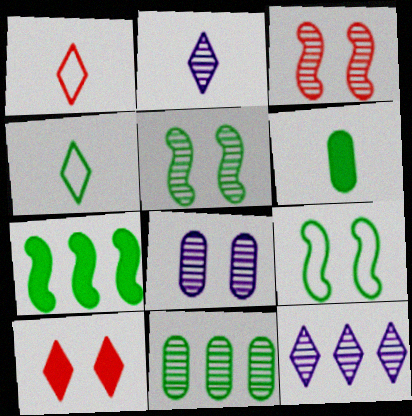[[1, 7, 8], 
[2, 3, 11], 
[4, 10, 12], 
[8, 9, 10]]